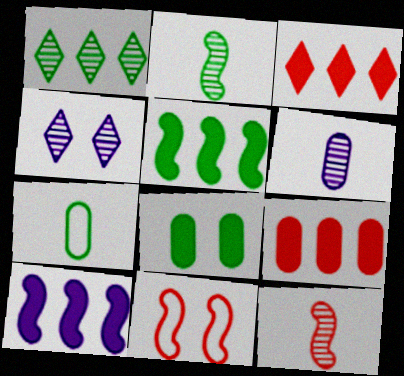[[2, 10, 11], 
[4, 8, 11]]